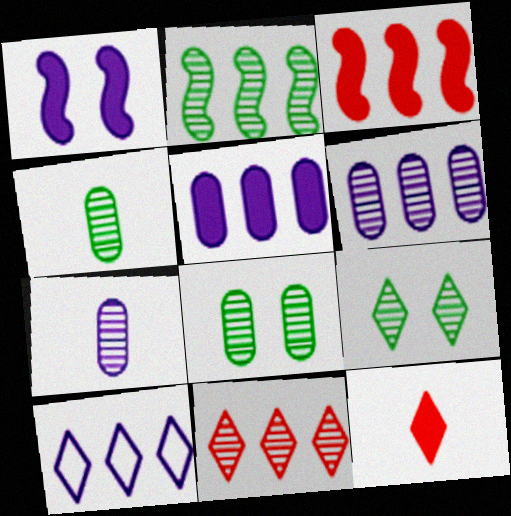[[1, 7, 10], 
[2, 4, 9], 
[2, 6, 11], 
[9, 10, 12]]